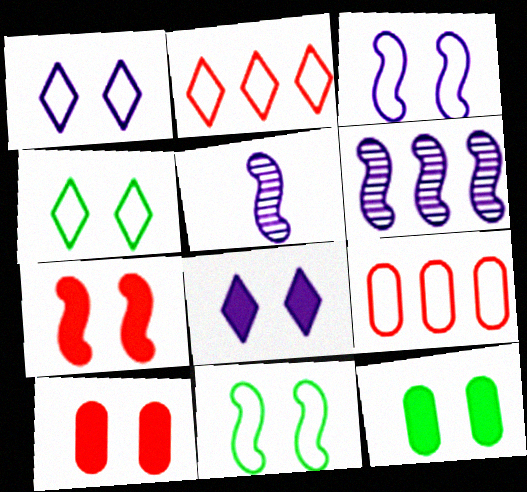[[2, 5, 12], 
[7, 8, 12]]